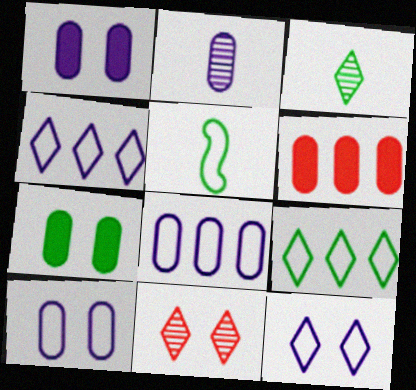[[1, 2, 8]]